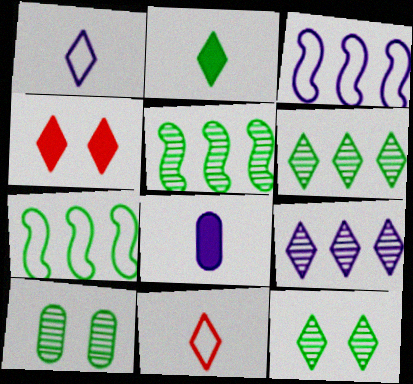[[1, 4, 6], 
[2, 7, 10]]